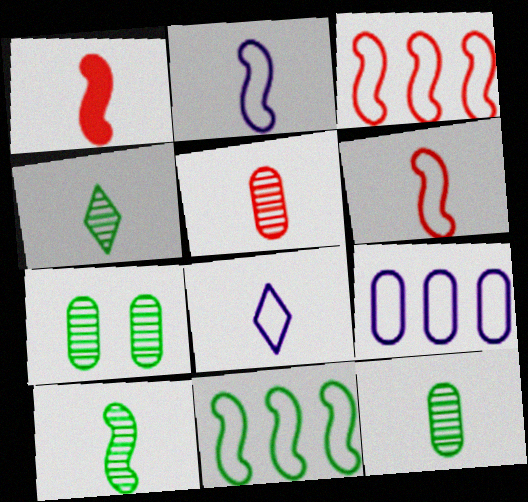[[1, 2, 10], 
[1, 8, 12], 
[4, 10, 12]]